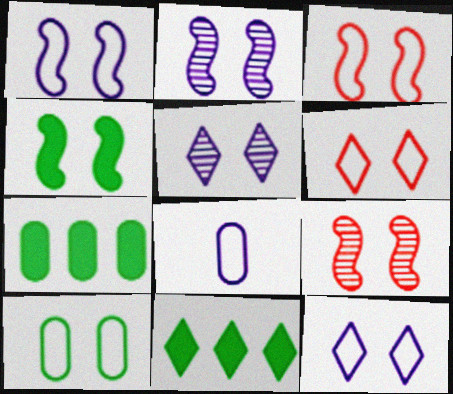[[1, 4, 9], 
[1, 6, 10], 
[2, 3, 4], 
[3, 10, 12], 
[8, 9, 11]]